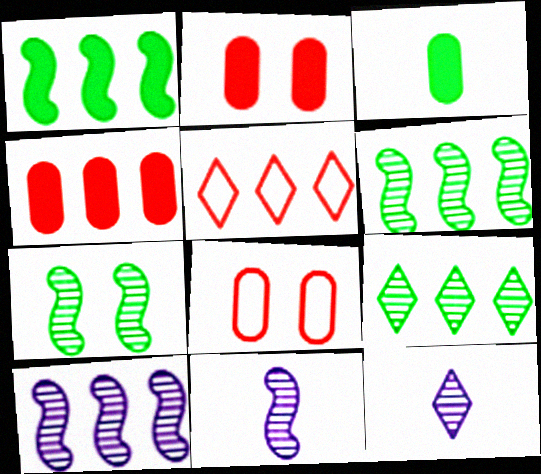[[1, 8, 12]]